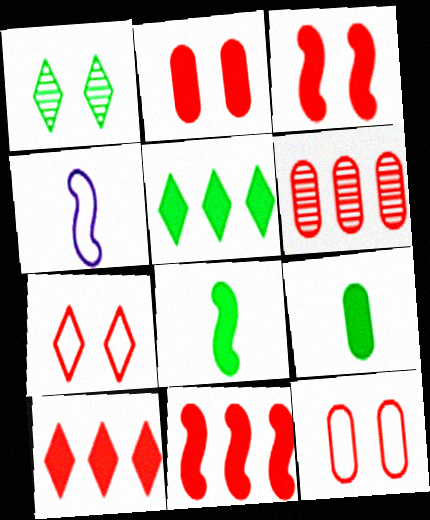[]